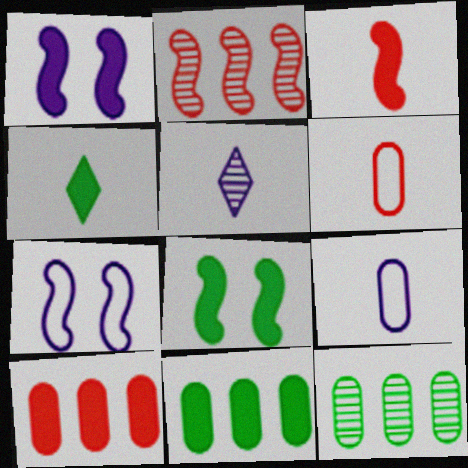[[1, 4, 10], 
[4, 8, 11]]